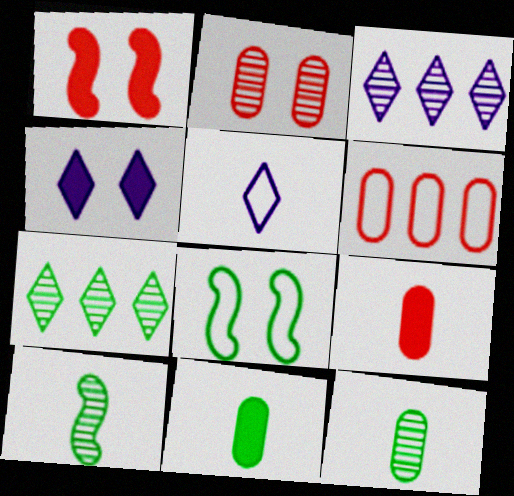[[2, 3, 10], 
[2, 4, 8], 
[2, 6, 9], 
[3, 4, 5], 
[3, 8, 9], 
[4, 6, 10], 
[5, 6, 8], 
[5, 9, 10], 
[7, 8, 11]]